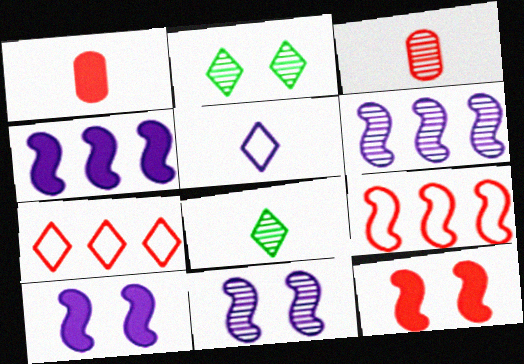[[2, 3, 6], 
[3, 7, 12]]